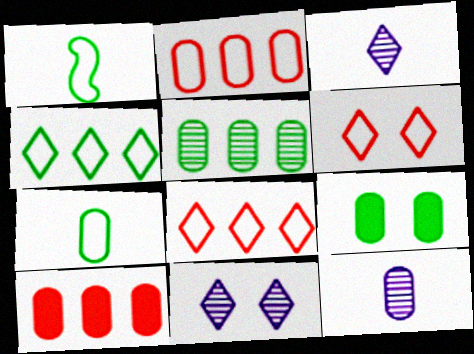[[1, 10, 11], 
[2, 9, 12], 
[5, 7, 9]]